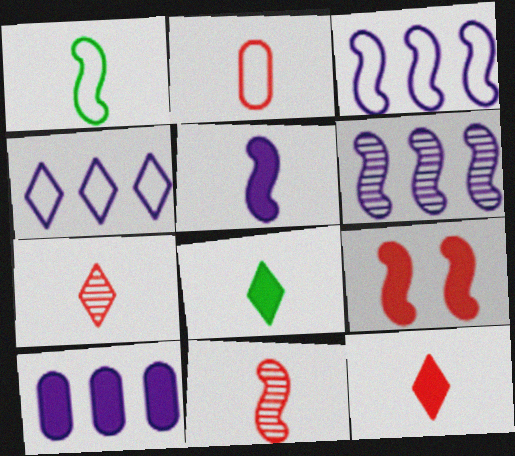[[1, 5, 11], 
[1, 6, 9], 
[2, 11, 12], 
[4, 6, 10], 
[8, 9, 10]]